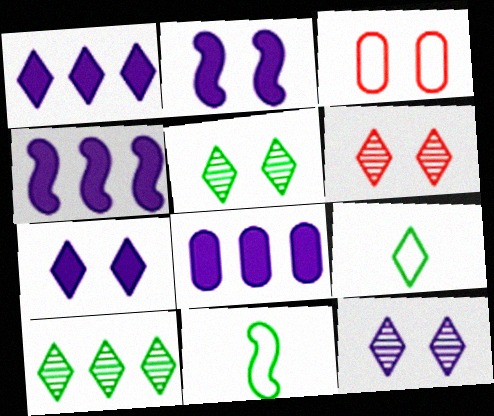[[1, 4, 8], 
[1, 6, 9], 
[2, 3, 5], 
[5, 6, 12], 
[6, 8, 11]]